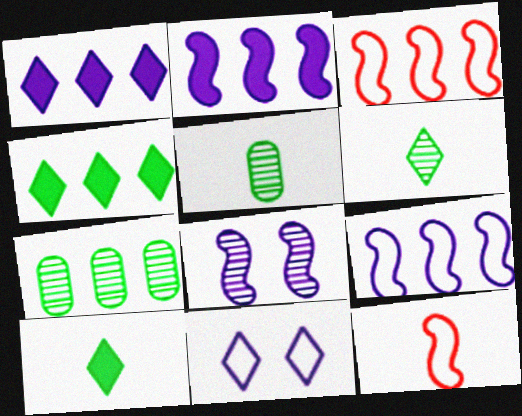[[1, 3, 7]]